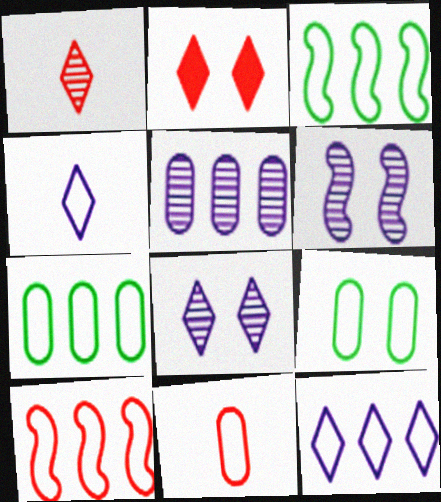[[2, 6, 9], 
[4, 9, 10], 
[7, 10, 12]]